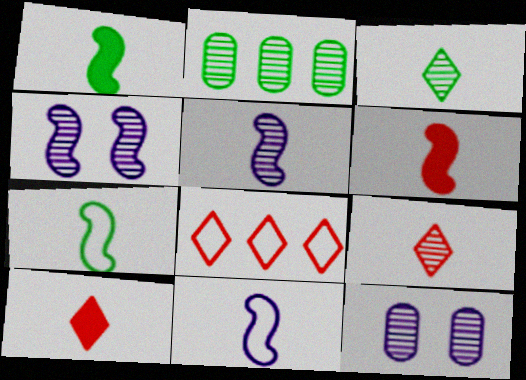[[1, 8, 12], 
[2, 4, 9], 
[5, 6, 7]]